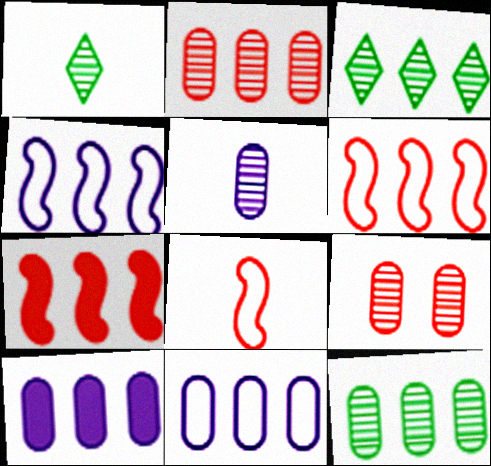[[3, 6, 10], 
[3, 7, 11], 
[5, 9, 12]]